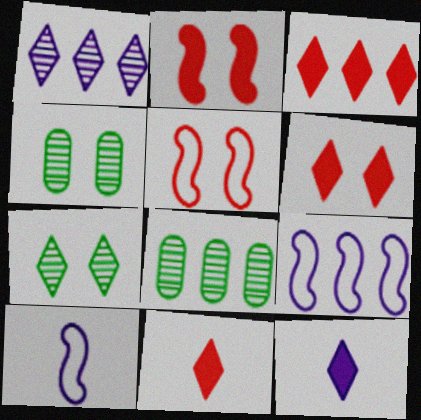[[3, 4, 10], 
[3, 6, 11], 
[3, 8, 9], 
[4, 9, 11], 
[5, 8, 12], 
[6, 8, 10]]